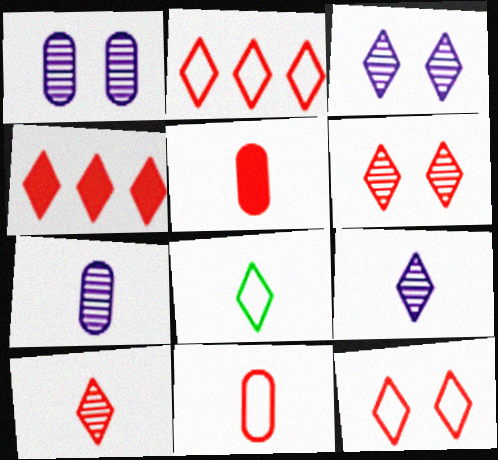[[3, 4, 8], 
[4, 10, 12]]